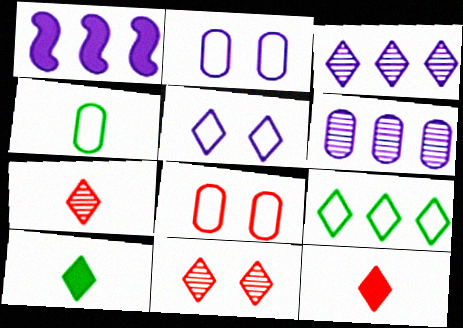[[1, 4, 11]]